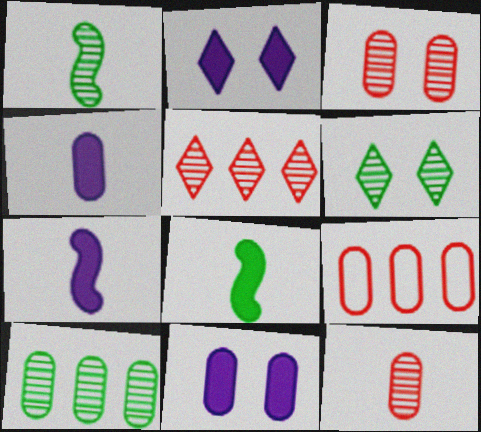[[1, 2, 9], 
[1, 6, 10], 
[6, 7, 9]]